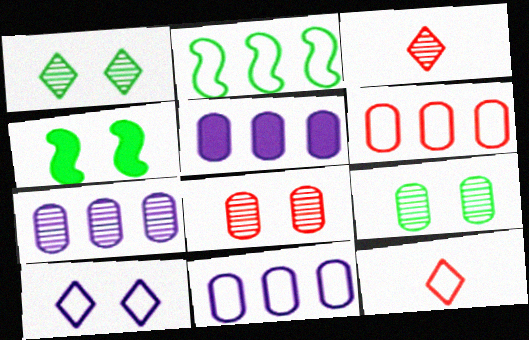[[3, 4, 11], 
[4, 7, 12], 
[4, 8, 10], 
[5, 7, 11]]